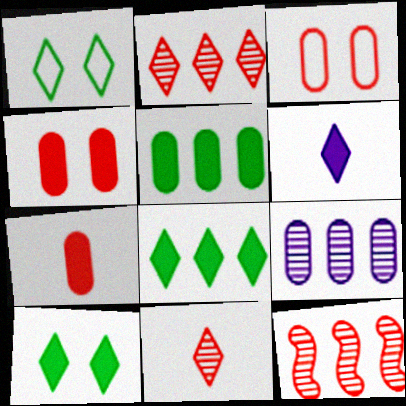[[1, 2, 6]]